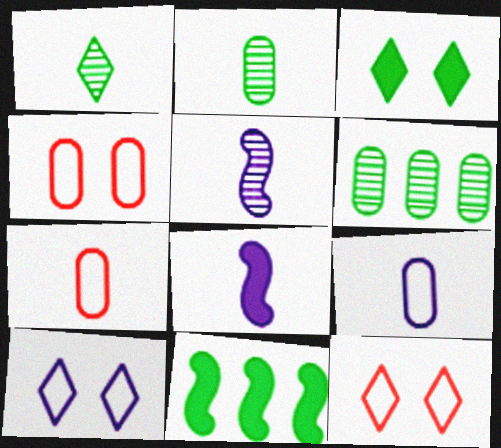[[1, 7, 8], 
[6, 8, 12]]